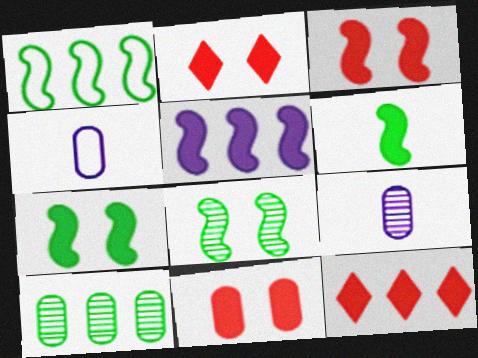[[1, 2, 9], 
[1, 6, 8], 
[2, 3, 11], 
[3, 5, 6], 
[4, 8, 12], 
[4, 10, 11]]